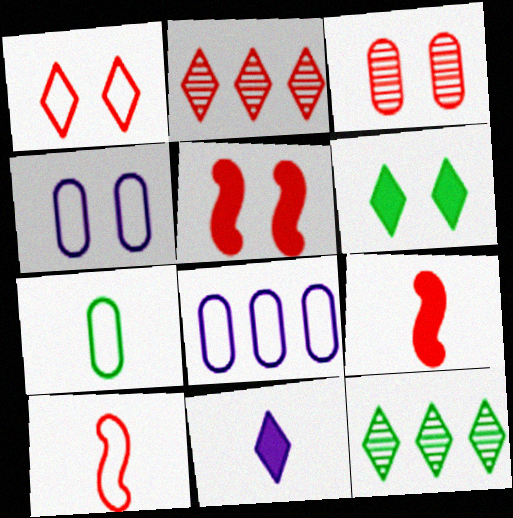[[1, 3, 5], 
[1, 11, 12], 
[4, 9, 12]]